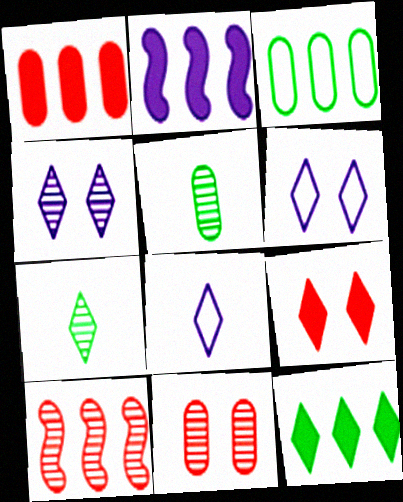[[1, 2, 12], 
[4, 5, 10]]